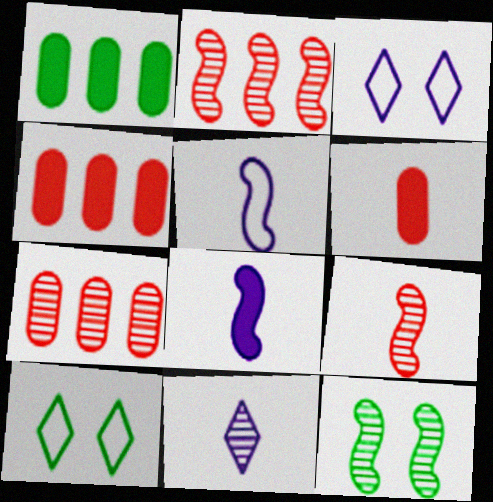[[1, 3, 9], 
[7, 8, 10], 
[7, 11, 12]]